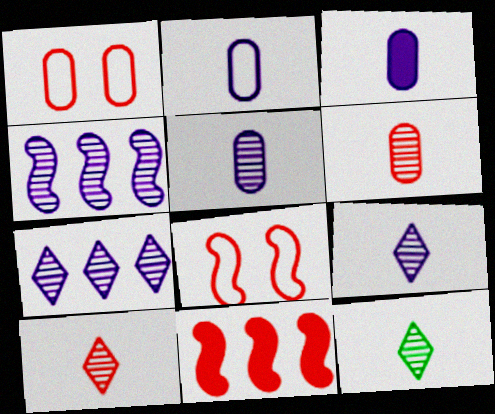[[1, 10, 11], 
[2, 3, 5], 
[9, 10, 12]]